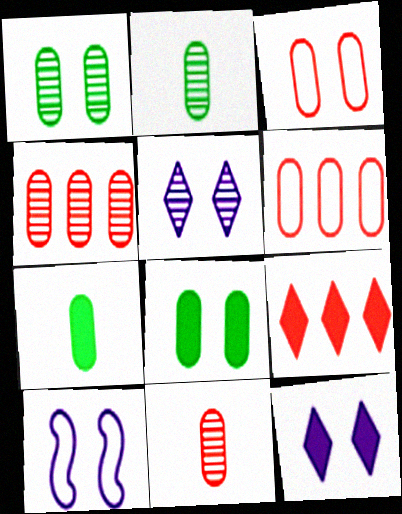[[2, 9, 10]]